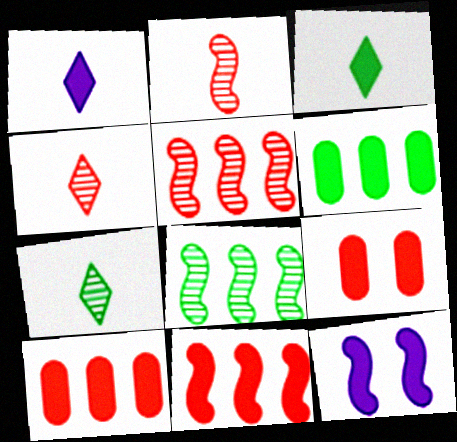[[3, 10, 12]]